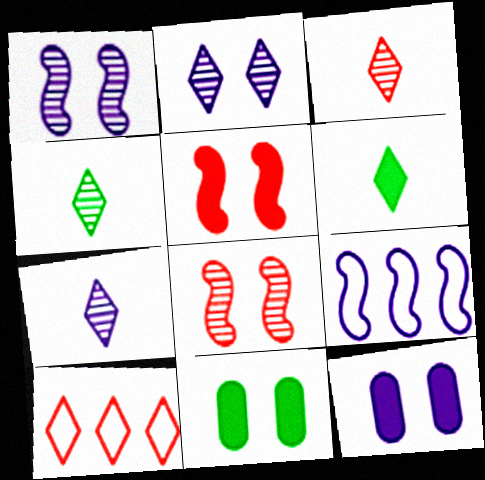[[2, 6, 10], 
[3, 4, 7], 
[3, 9, 11], 
[7, 9, 12]]